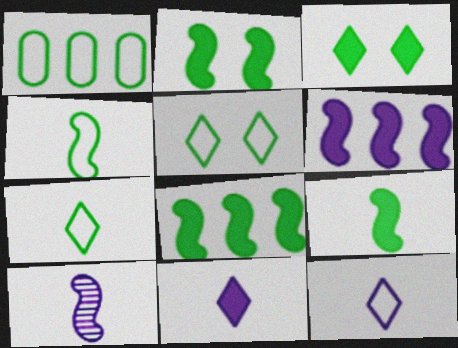[[1, 4, 5], 
[2, 8, 9]]